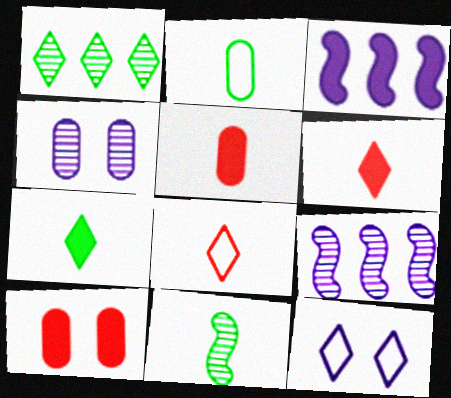[[1, 6, 12], 
[2, 7, 11], 
[3, 7, 10]]